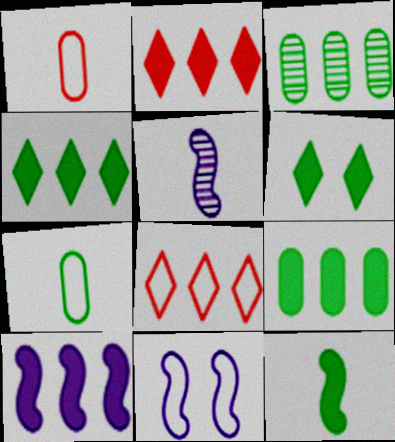[[2, 9, 10], 
[3, 8, 10], 
[5, 10, 11], 
[6, 9, 12], 
[7, 8, 11]]